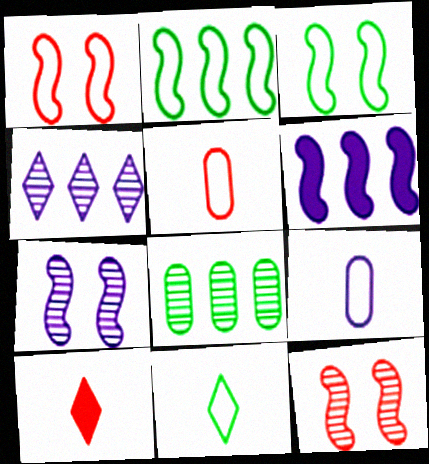[]